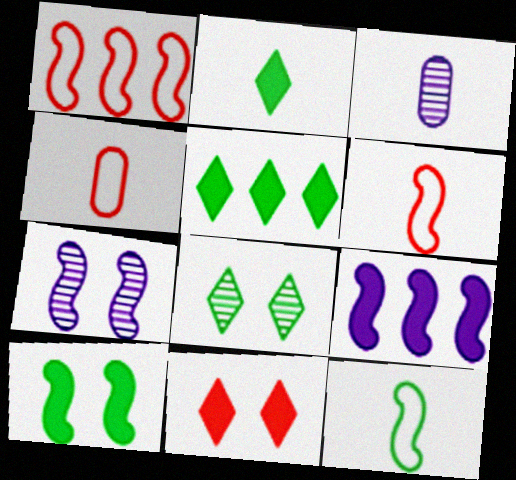[[2, 3, 6], 
[4, 5, 7], 
[4, 8, 9]]